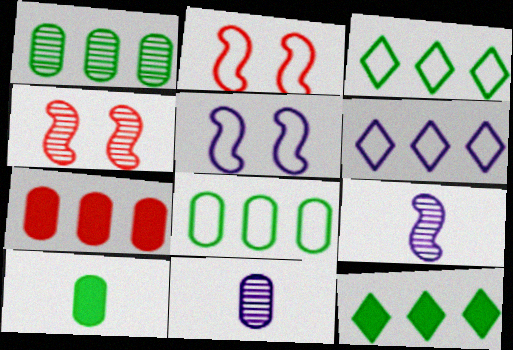[[2, 11, 12], 
[4, 6, 10]]